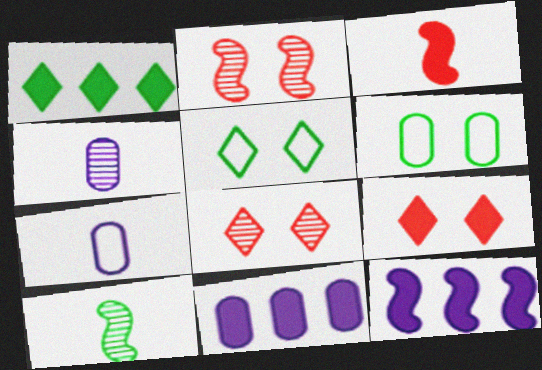[[1, 2, 7], 
[1, 6, 10]]